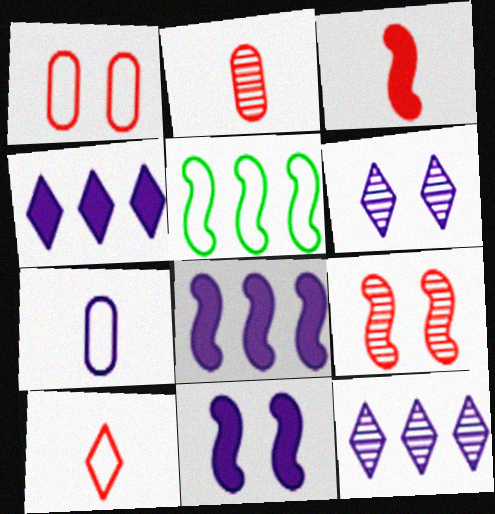[[2, 3, 10], 
[6, 7, 8], 
[7, 11, 12]]